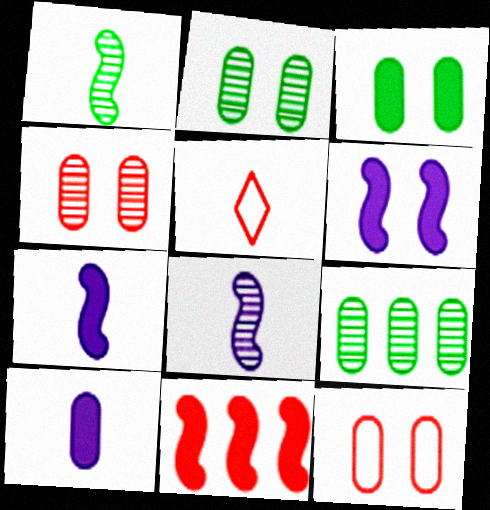[[1, 5, 10], 
[4, 5, 11], 
[5, 6, 9], 
[9, 10, 12]]